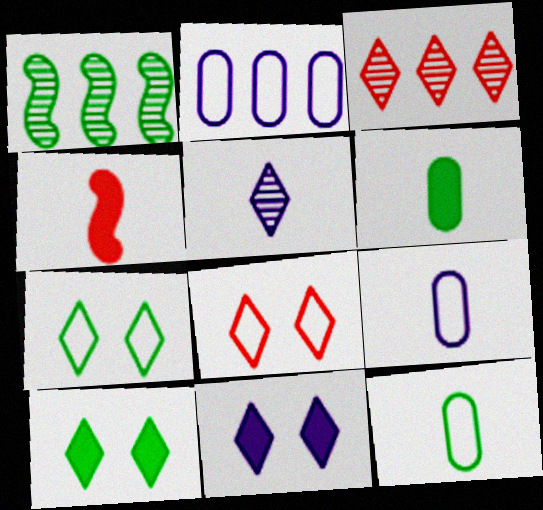[[1, 6, 7], 
[1, 10, 12], 
[4, 5, 12]]